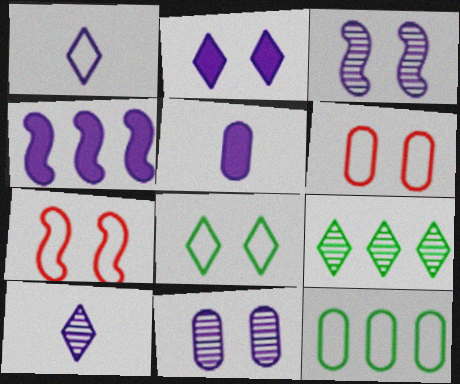[[1, 4, 11], 
[1, 7, 12], 
[2, 4, 5], 
[5, 7, 9]]